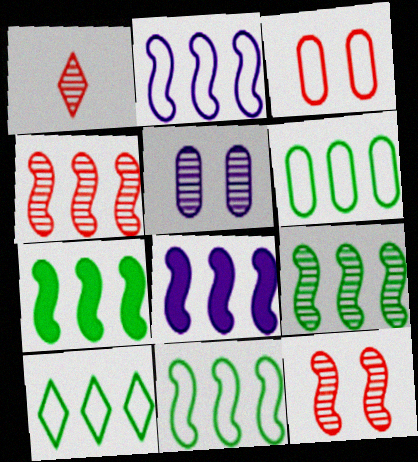[[1, 5, 9], 
[2, 4, 7], 
[4, 8, 11], 
[6, 10, 11], 
[7, 9, 11]]